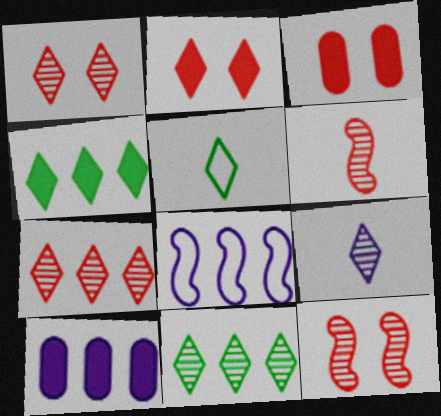[[1, 9, 11], 
[5, 10, 12]]